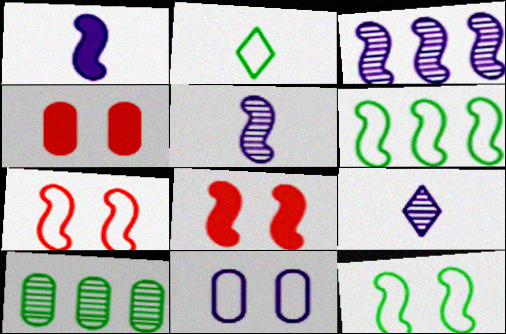[[2, 3, 4], 
[4, 6, 9], 
[5, 6, 8]]